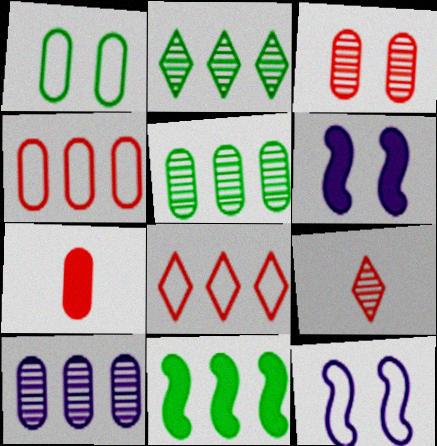[[1, 7, 10], 
[2, 7, 12], 
[3, 4, 7], 
[8, 10, 11]]